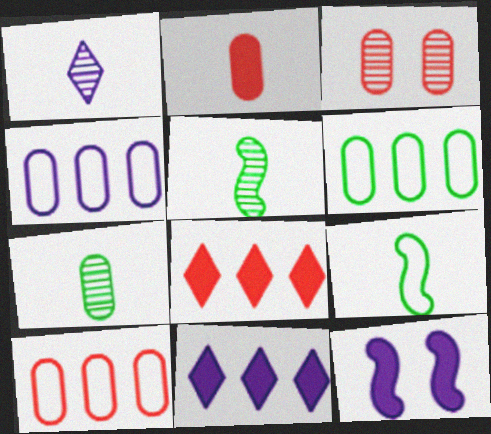[[1, 2, 9], 
[1, 4, 12], 
[2, 3, 10], 
[3, 9, 11], 
[4, 6, 10]]